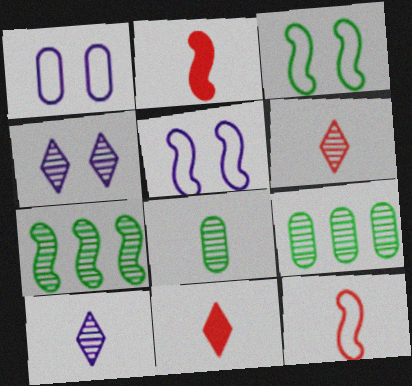[[1, 7, 11], 
[2, 5, 7], 
[5, 9, 11]]